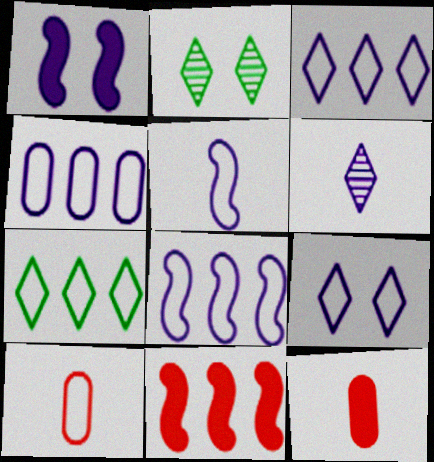[[1, 4, 6], 
[2, 8, 12], 
[3, 4, 8], 
[4, 5, 9]]